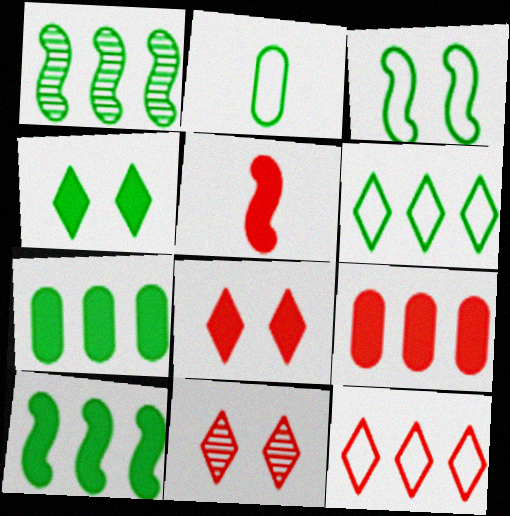[[1, 2, 4], 
[1, 6, 7], 
[2, 3, 6], 
[5, 8, 9]]